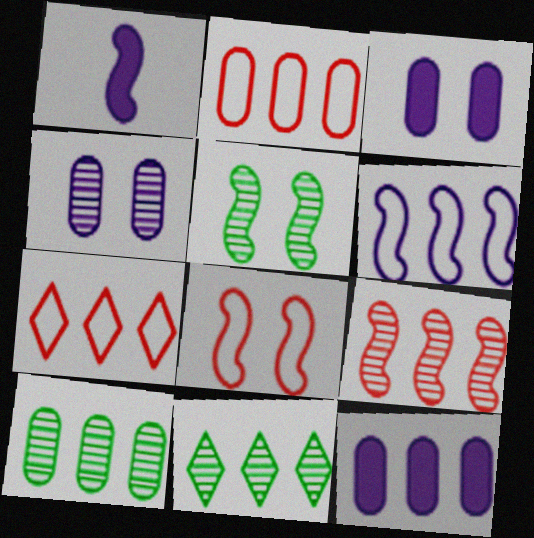[[2, 10, 12]]